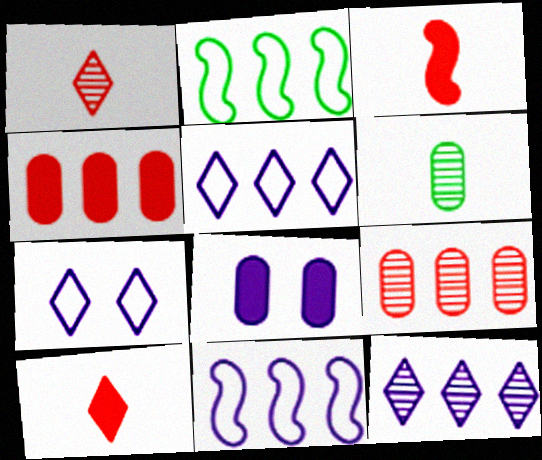[[1, 2, 8], 
[2, 4, 12]]